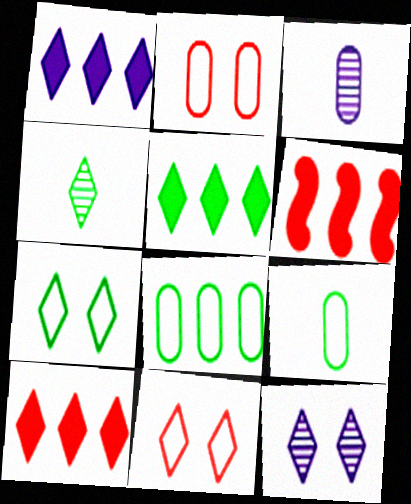[[1, 4, 11], 
[1, 5, 10], 
[3, 6, 7], 
[4, 5, 7], 
[6, 9, 12]]